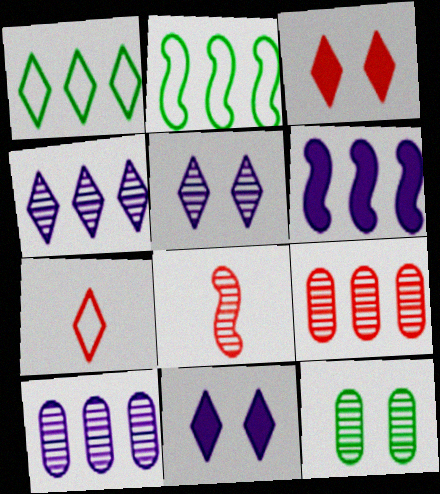[[1, 6, 9], 
[4, 8, 12], 
[6, 7, 12]]